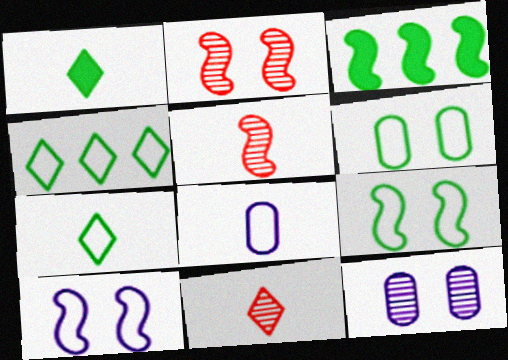[[1, 5, 8], 
[3, 5, 10]]